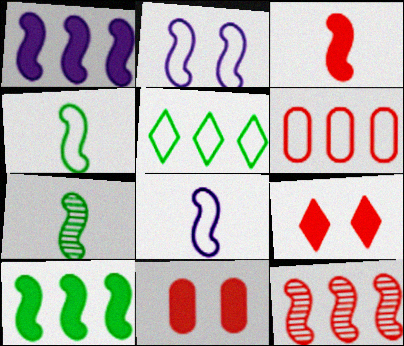[[3, 7, 8]]